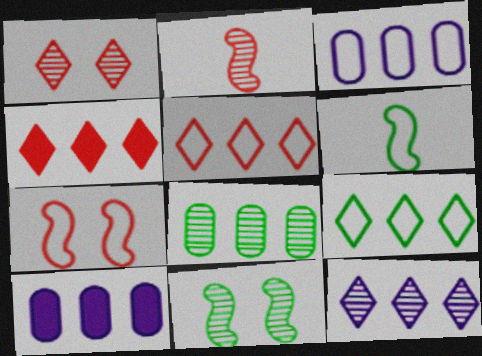[[1, 6, 10], 
[4, 9, 12]]